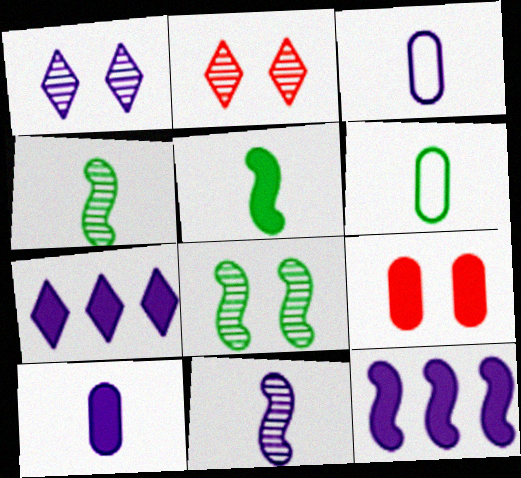[[1, 3, 12], 
[2, 6, 12], 
[5, 7, 9]]